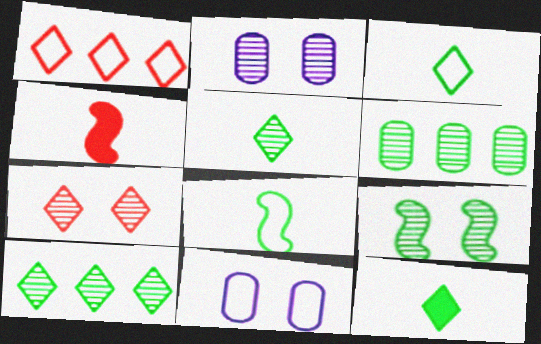[[1, 8, 11], 
[2, 7, 9], 
[3, 5, 12], 
[4, 10, 11], 
[5, 6, 9]]